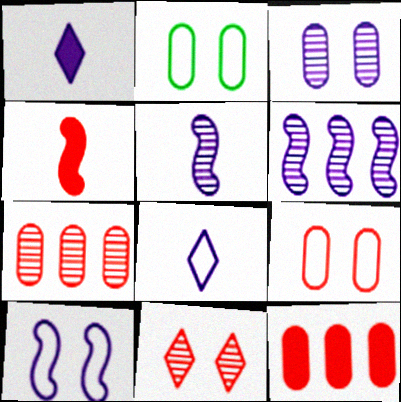[]